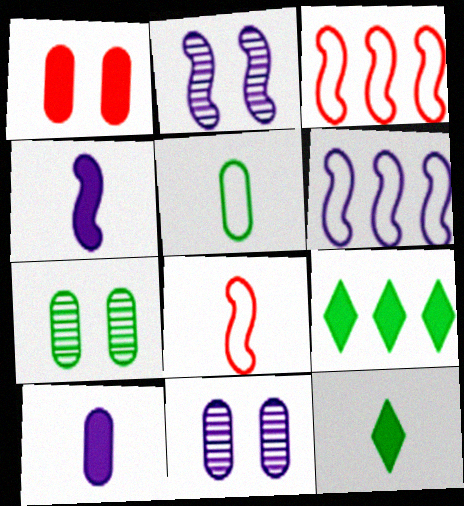[[1, 4, 9], 
[2, 4, 6], 
[3, 11, 12], 
[8, 9, 11]]